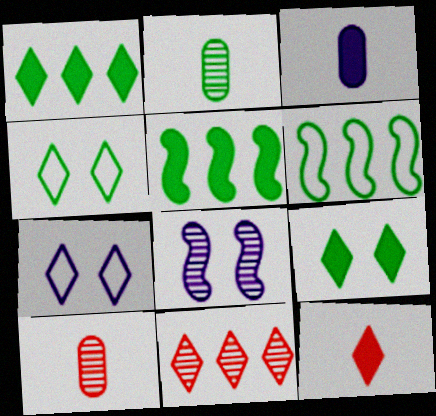[[2, 4, 5], 
[2, 6, 9], 
[2, 8, 11], 
[5, 7, 10]]